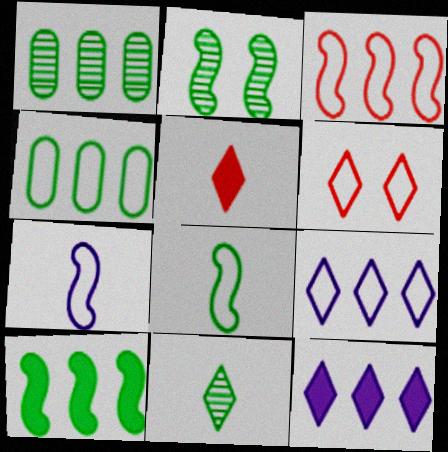[[1, 2, 11], 
[1, 3, 12], 
[2, 8, 10], 
[3, 4, 9], 
[4, 6, 7], 
[6, 11, 12]]